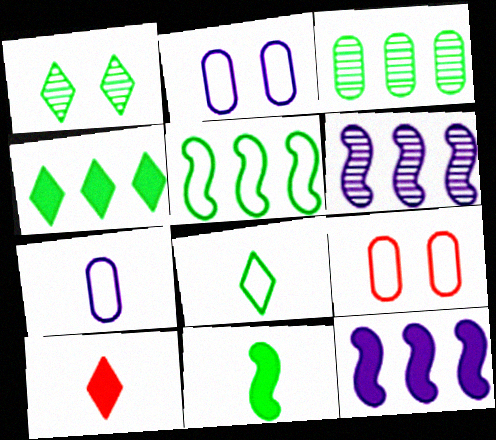[[1, 4, 8], 
[3, 4, 5]]